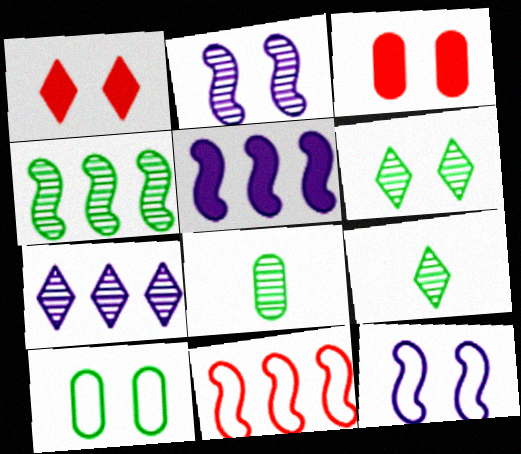[[1, 2, 10], 
[3, 6, 12], 
[4, 5, 11], 
[4, 6, 8]]